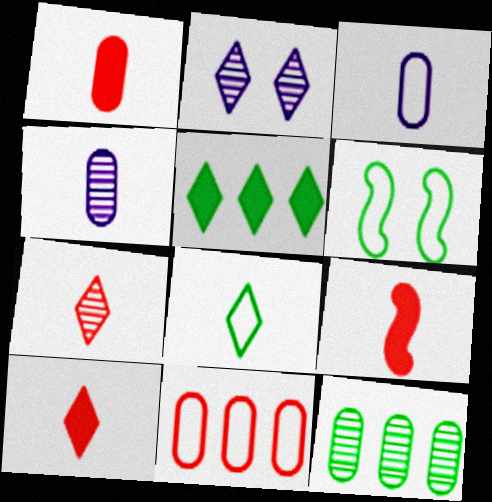[[1, 9, 10], 
[4, 8, 9]]